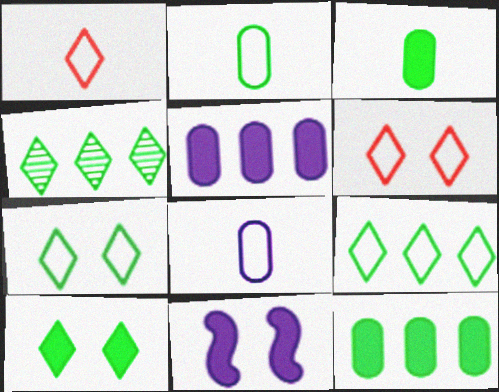[]